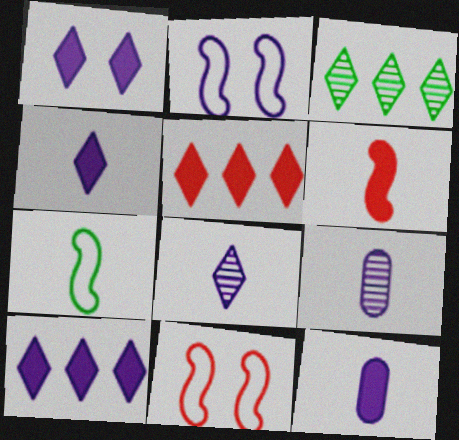[[1, 4, 10], 
[2, 9, 10], 
[3, 11, 12]]